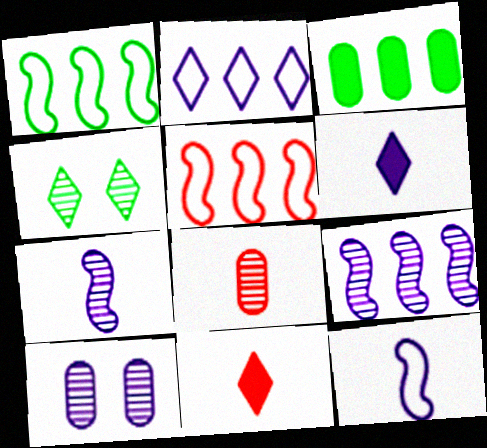[[1, 10, 11], 
[2, 4, 11], 
[4, 8, 9]]